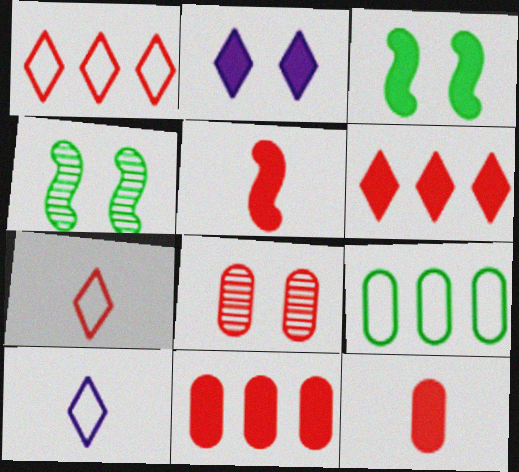[[1, 5, 8], 
[4, 10, 11]]